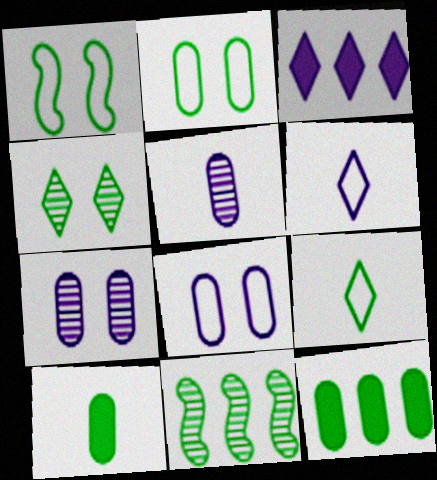[]